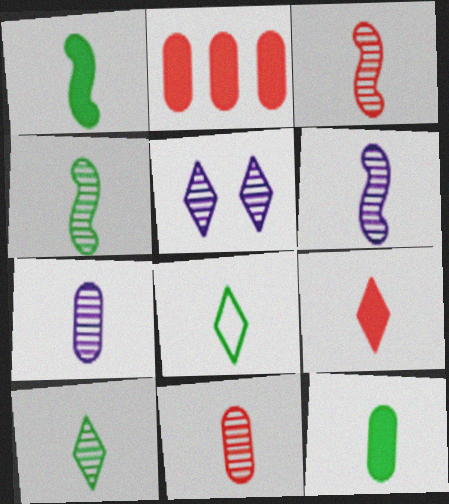[[3, 4, 6], 
[3, 7, 10], 
[4, 8, 12], 
[6, 10, 11]]